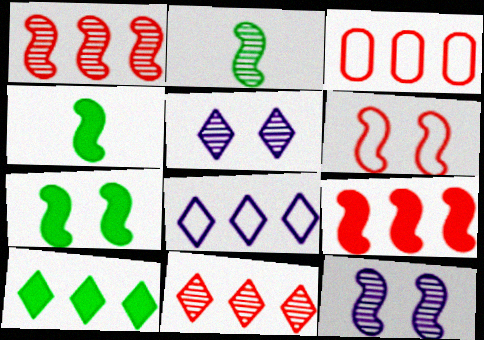[[1, 2, 12], 
[3, 4, 5], 
[3, 9, 11], 
[6, 7, 12], 
[8, 10, 11]]